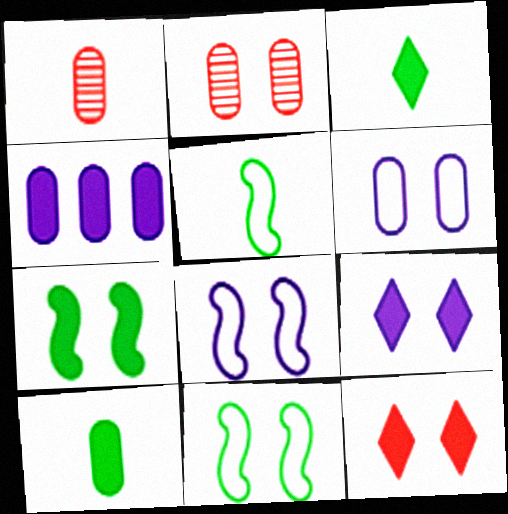[[2, 9, 11]]